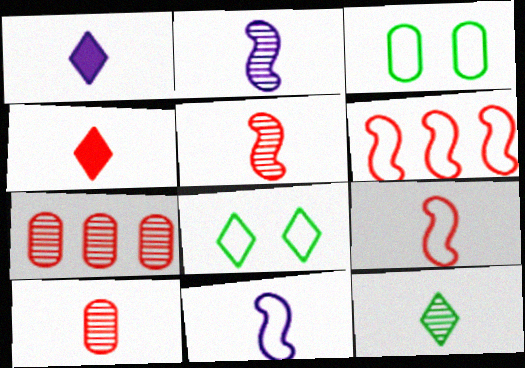[[2, 10, 12], 
[4, 9, 10]]